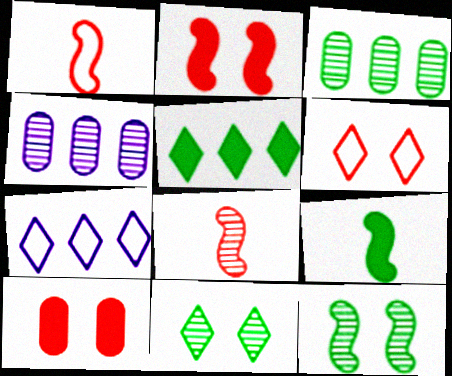[[4, 6, 9], 
[4, 8, 11]]